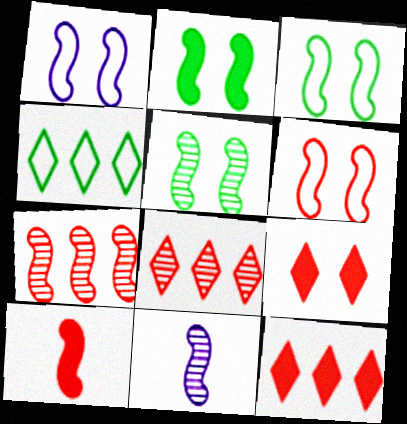[[1, 3, 6], 
[2, 3, 5], 
[5, 7, 11], 
[6, 7, 10]]